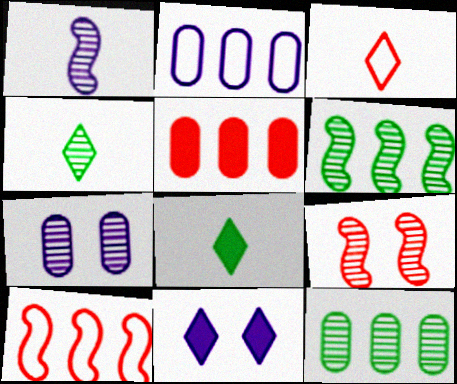[[1, 2, 11], 
[1, 6, 9], 
[2, 5, 12], 
[2, 8, 9], 
[3, 5, 9], 
[7, 8, 10]]